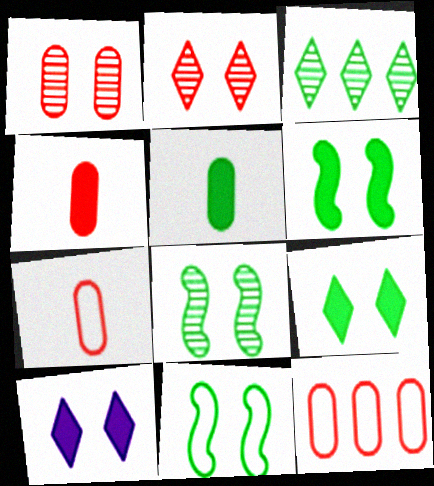[[1, 4, 12], 
[1, 10, 11], 
[3, 5, 11], 
[6, 8, 11]]